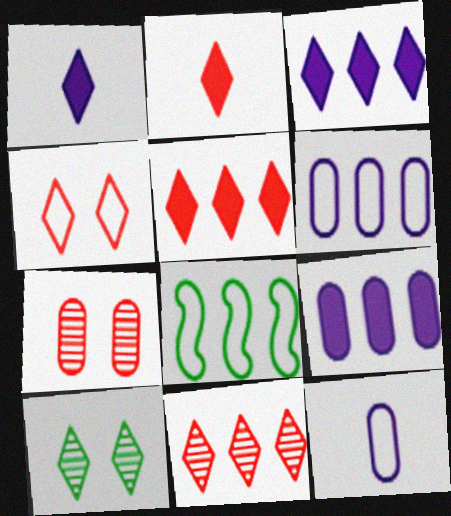[[1, 7, 8], 
[2, 4, 11], 
[4, 8, 12], 
[8, 9, 11]]